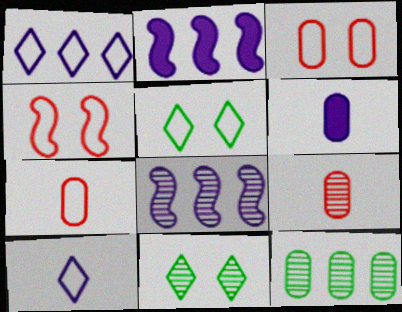[[2, 5, 9], 
[2, 7, 11], 
[3, 6, 12], 
[8, 9, 11]]